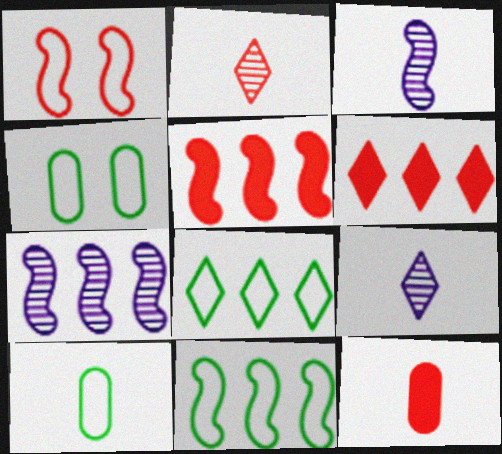[[3, 4, 6], 
[4, 5, 9], 
[5, 7, 11]]